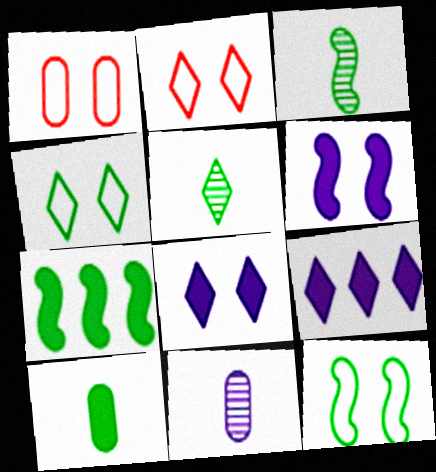[[1, 3, 9], 
[2, 5, 9], 
[2, 7, 11], 
[3, 7, 12]]